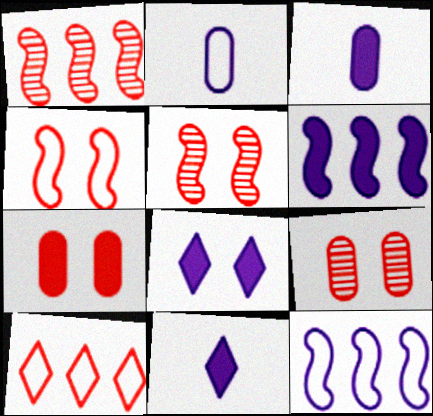[[3, 6, 8]]